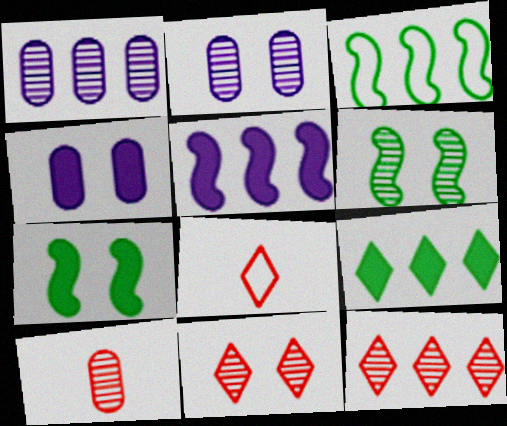[[1, 7, 8], 
[2, 6, 11]]